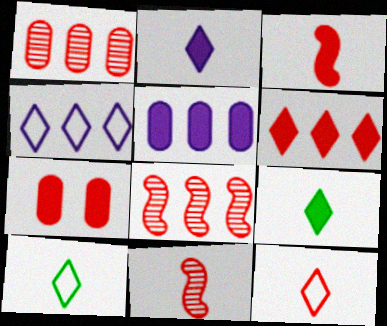[[3, 6, 7], 
[7, 8, 12]]